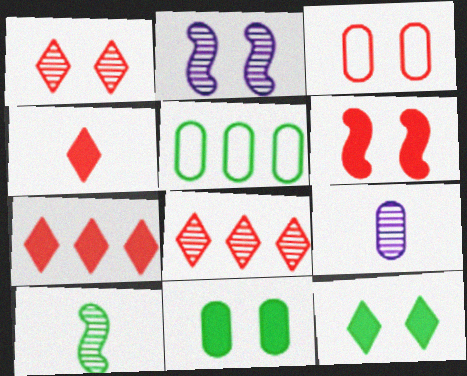[[1, 3, 6], 
[2, 3, 12], 
[2, 4, 5], 
[5, 10, 12]]